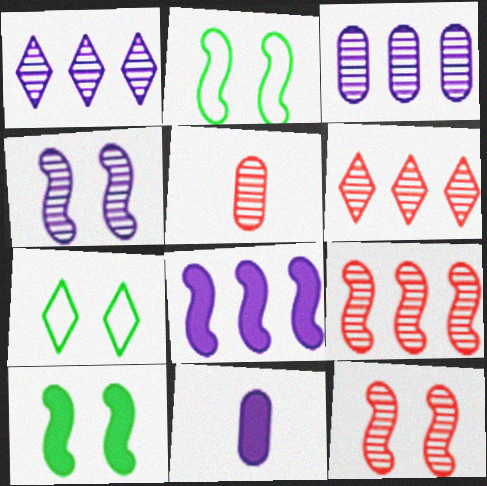[[2, 6, 11], 
[5, 6, 12], 
[5, 7, 8], 
[7, 9, 11]]